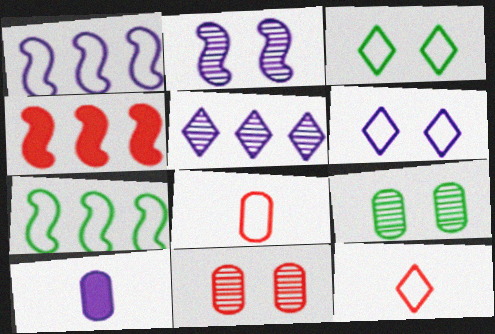[[1, 3, 8], 
[4, 11, 12], 
[6, 7, 8]]